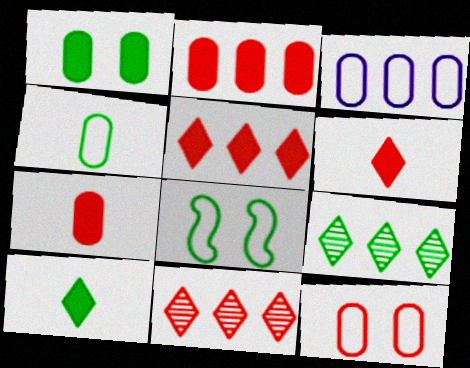[[3, 4, 12]]